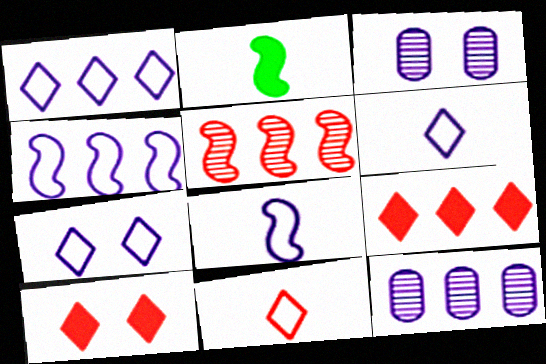[[1, 6, 7]]